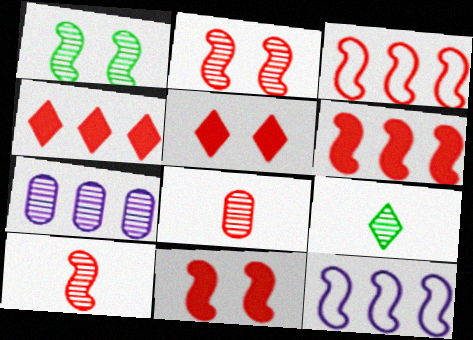[[2, 7, 9], 
[3, 5, 8], 
[3, 10, 11]]